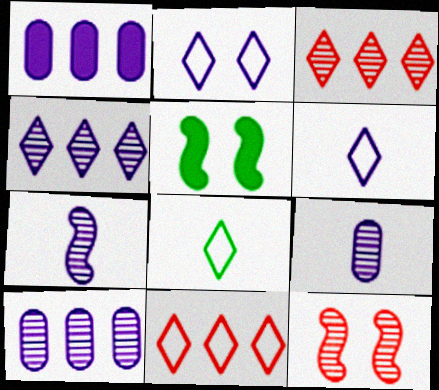[[1, 2, 7], 
[1, 8, 12], 
[2, 8, 11], 
[5, 9, 11]]